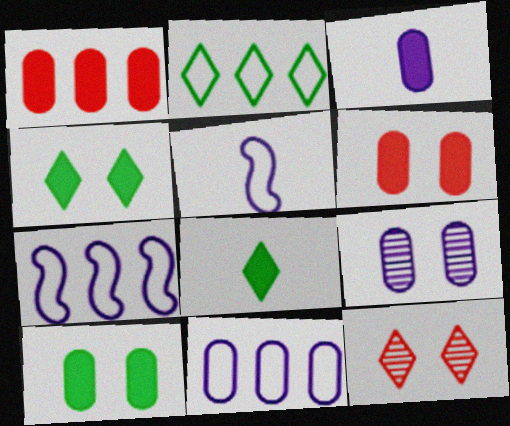[[1, 3, 10], 
[3, 9, 11]]